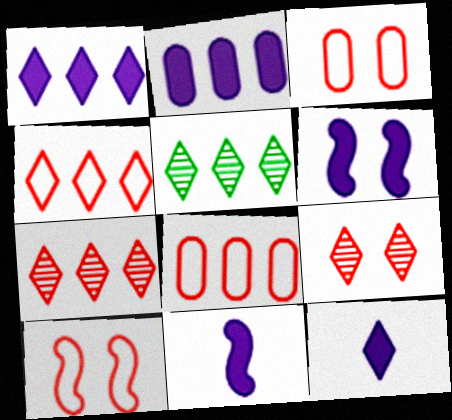[[1, 4, 5], 
[2, 6, 12], 
[3, 5, 11]]